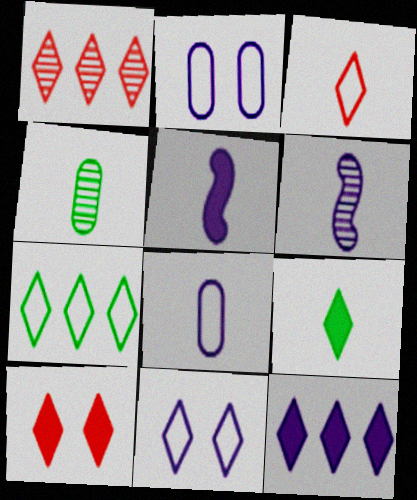[[1, 3, 10], 
[1, 7, 12], 
[1, 9, 11], 
[2, 6, 12], 
[3, 4, 5], 
[3, 7, 11], 
[9, 10, 12]]